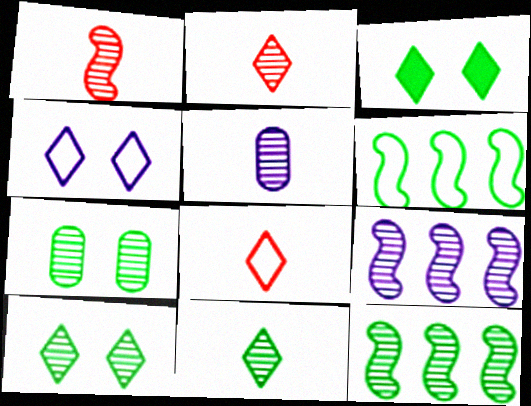[[1, 5, 11], 
[2, 7, 9], 
[7, 11, 12]]